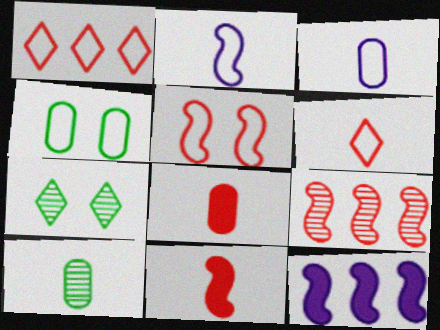[[1, 2, 4], 
[3, 8, 10], 
[5, 9, 11]]